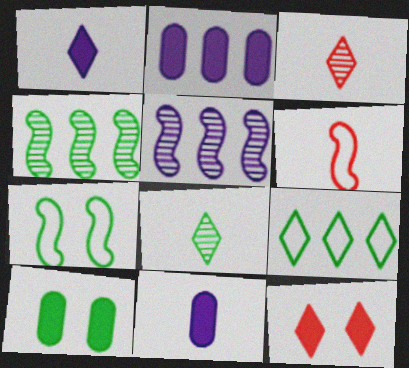[[2, 3, 7], 
[6, 8, 11]]